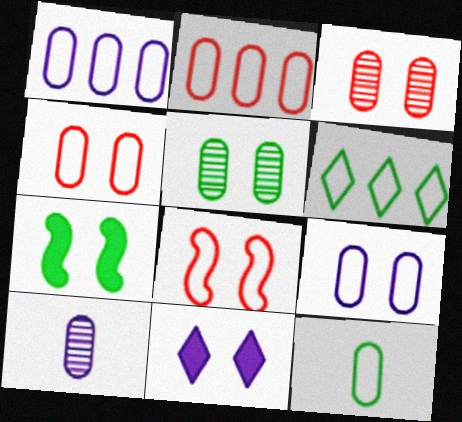[[1, 4, 12], 
[2, 9, 12], 
[5, 8, 11]]